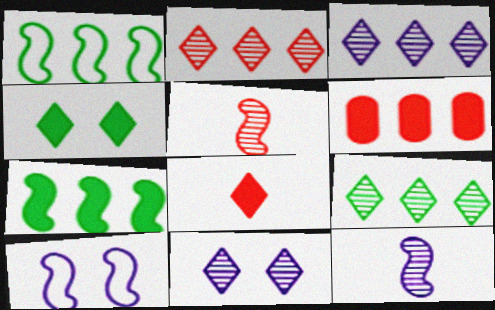[[1, 3, 6], 
[2, 3, 9], 
[5, 7, 10]]